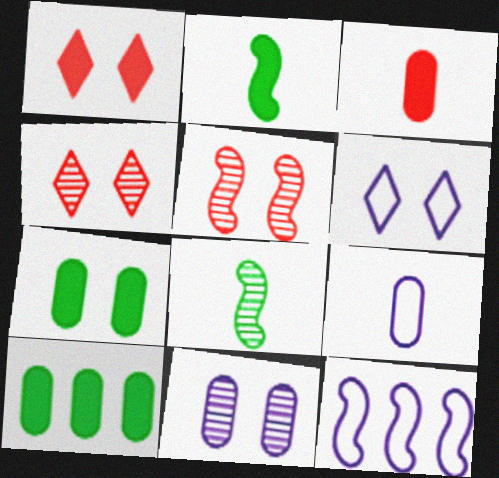[[2, 5, 12], 
[5, 6, 7], 
[6, 9, 12]]